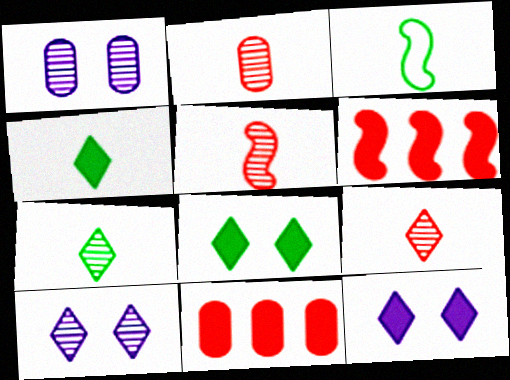[[2, 5, 9], 
[3, 10, 11]]